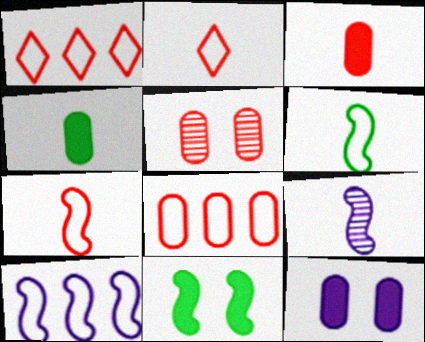[[2, 4, 9], 
[3, 5, 8]]